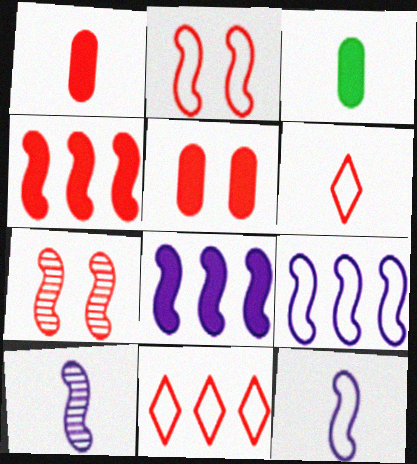[[1, 7, 11], 
[3, 6, 10]]